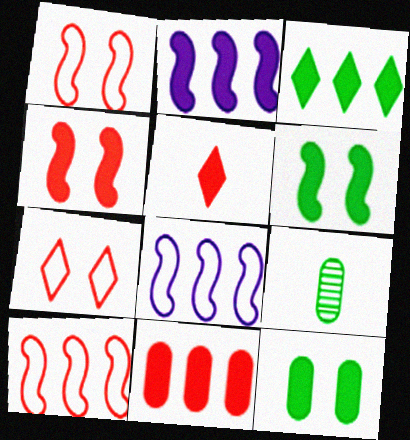[[2, 3, 11], 
[2, 5, 12], 
[2, 7, 9], 
[4, 5, 11]]